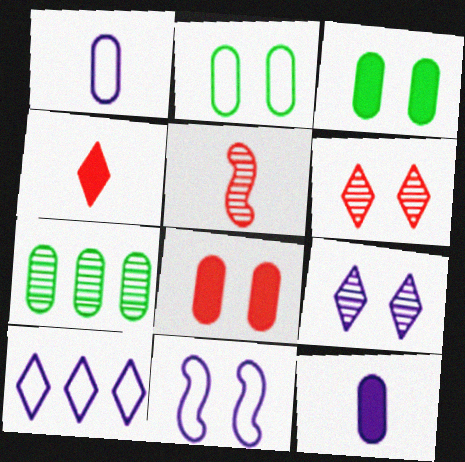[[1, 7, 8], 
[1, 10, 11], 
[3, 5, 10], 
[3, 6, 11], 
[4, 7, 11], 
[5, 7, 9]]